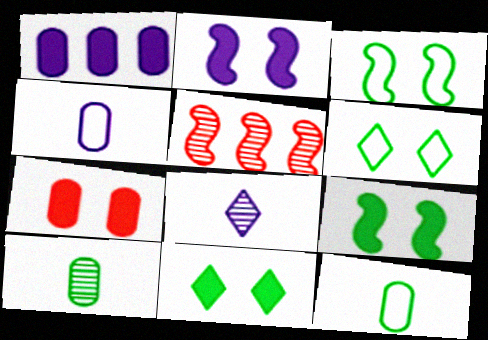[[2, 7, 11], 
[4, 5, 11]]